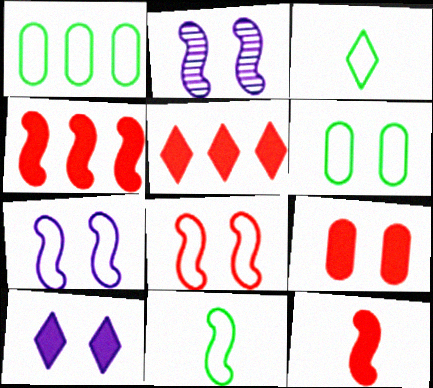[[2, 4, 11], 
[5, 9, 12]]